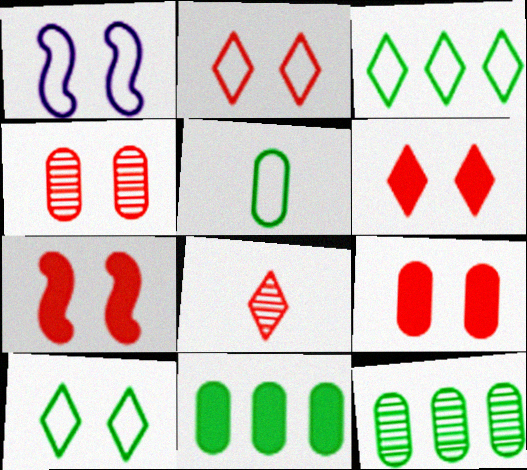[[1, 8, 11], 
[2, 4, 7], 
[6, 7, 9]]